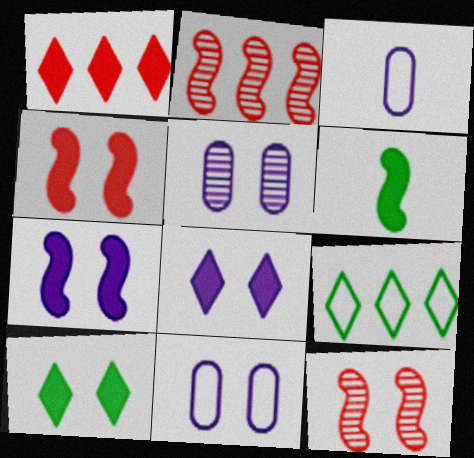[[2, 3, 10], 
[10, 11, 12]]